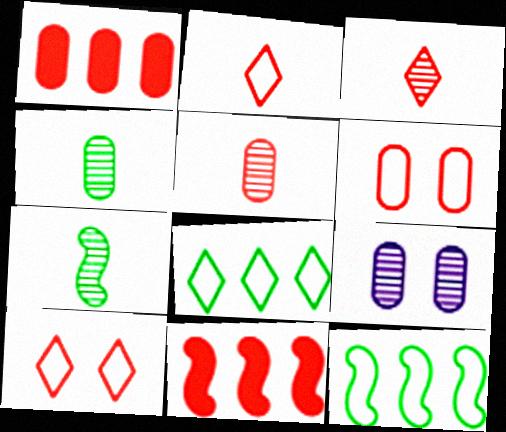[[1, 5, 6], 
[3, 6, 11], 
[5, 10, 11]]